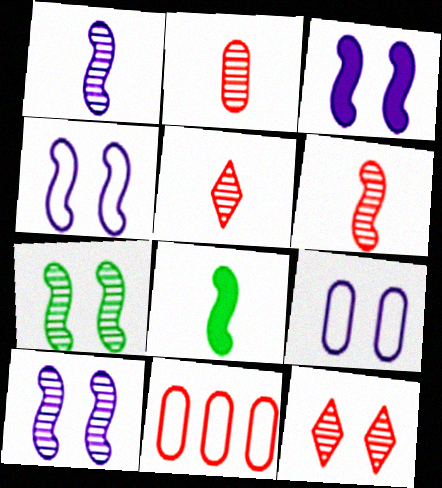[[2, 5, 6], 
[3, 4, 10]]